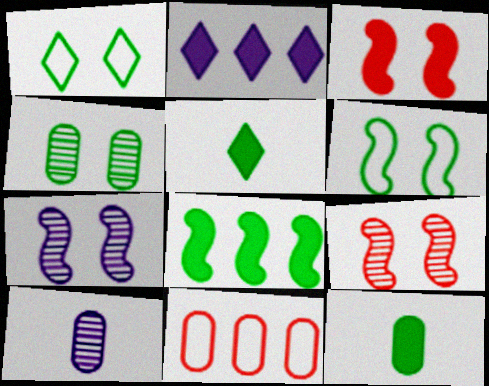[[2, 3, 12], 
[3, 6, 7], 
[5, 7, 11]]